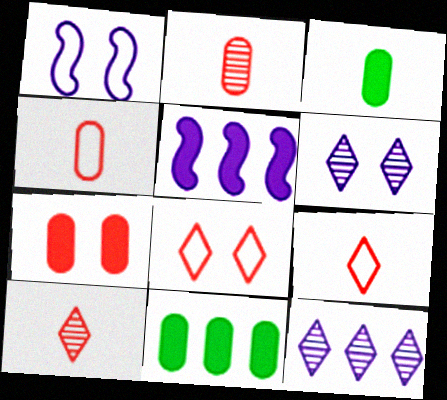[[1, 10, 11]]